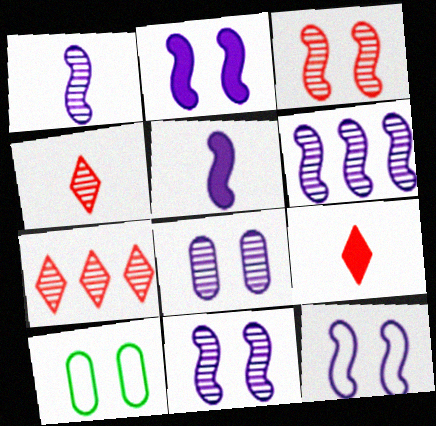[[1, 6, 11], 
[2, 11, 12], 
[5, 6, 12], 
[5, 7, 10], 
[6, 9, 10]]